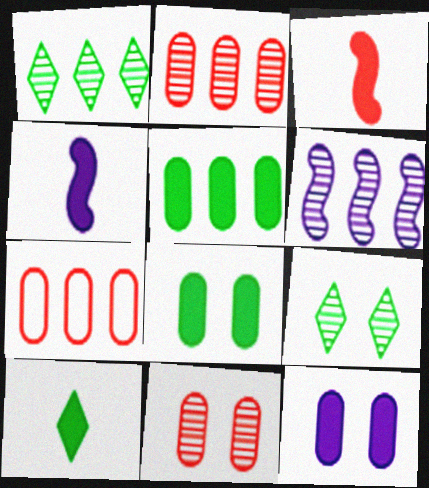[[1, 2, 6], 
[4, 7, 9]]